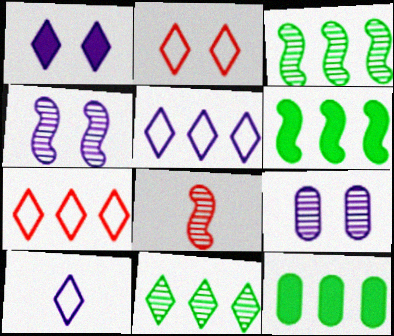[[3, 4, 8], 
[8, 9, 11]]